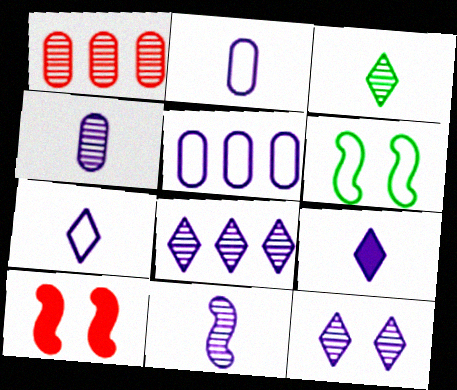[[1, 6, 9], 
[2, 9, 11], 
[3, 5, 10]]